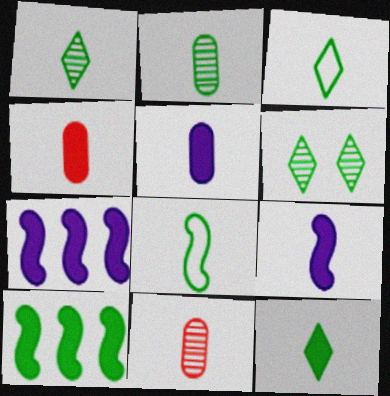[[1, 3, 12], 
[2, 8, 12], 
[3, 9, 11], 
[4, 9, 12]]